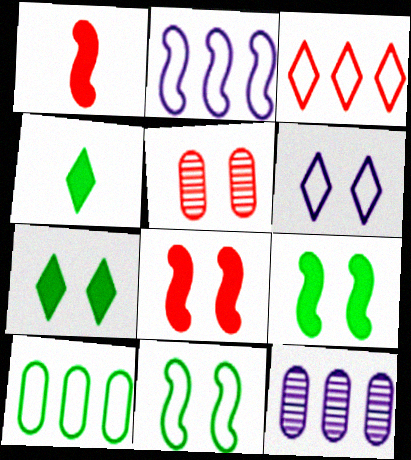[[1, 3, 5], 
[2, 3, 10], 
[2, 4, 5], 
[5, 6, 9]]